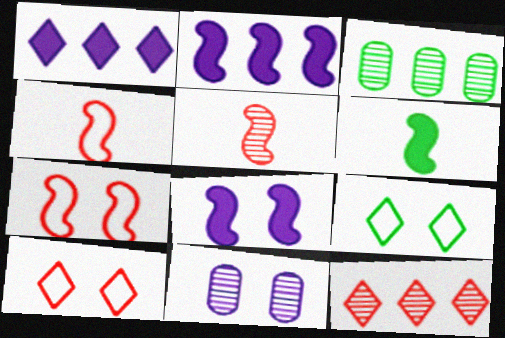[[3, 6, 9]]